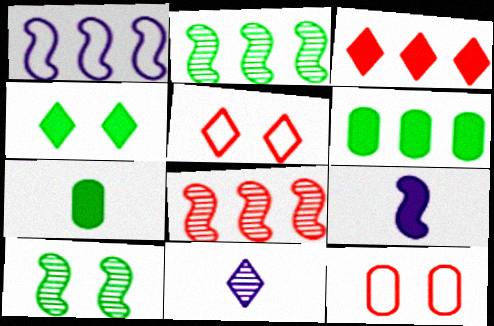[]